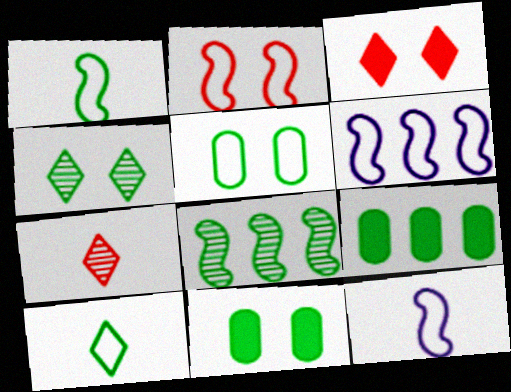[[1, 2, 6], 
[1, 4, 9], 
[6, 7, 11], 
[8, 10, 11]]